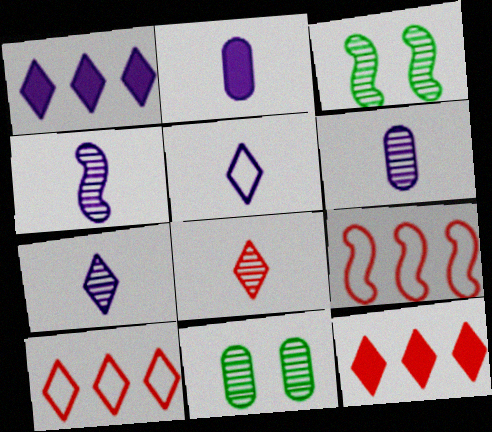[[2, 3, 10], 
[2, 4, 5], 
[4, 6, 7]]